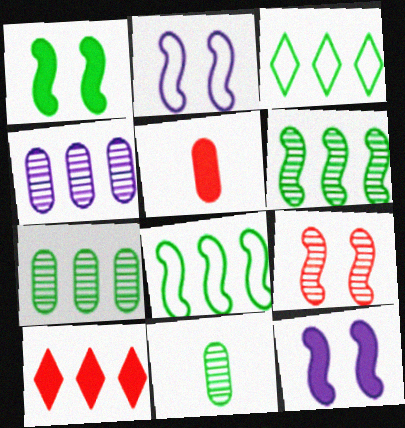[[1, 2, 9], 
[1, 3, 11], 
[2, 10, 11], 
[4, 8, 10]]